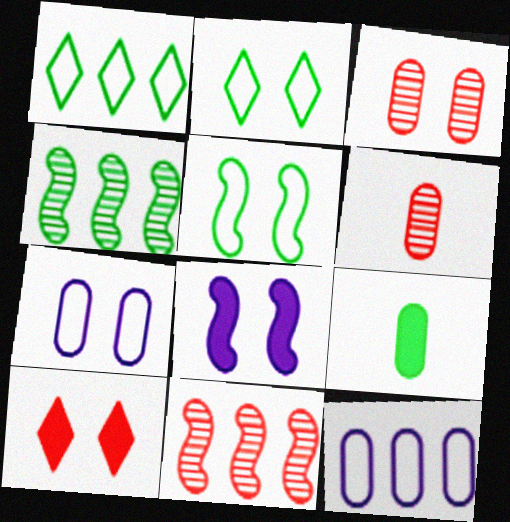[[1, 6, 8], 
[2, 3, 8], 
[2, 4, 9], 
[3, 9, 12]]